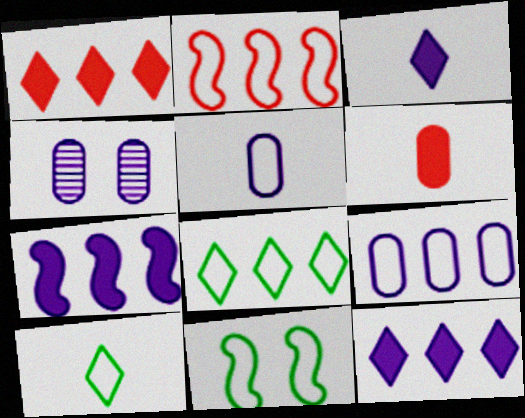[[2, 8, 9]]